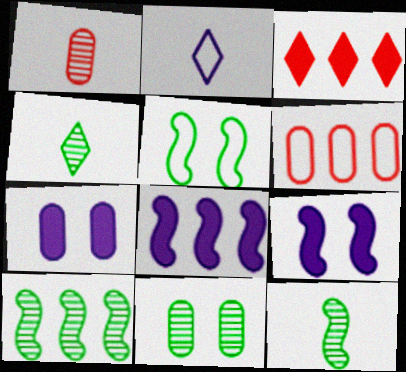[[2, 5, 6], 
[4, 6, 9], 
[4, 10, 11]]